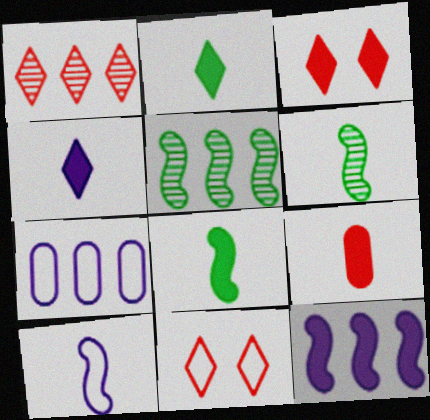[[3, 6, 7], 
[4, 8, 9]]